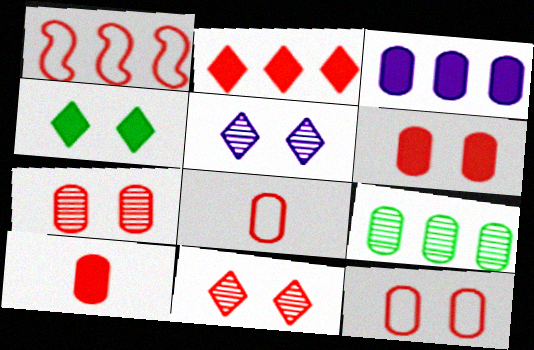[[1, 10, 11], 
[6, 7, 12]]